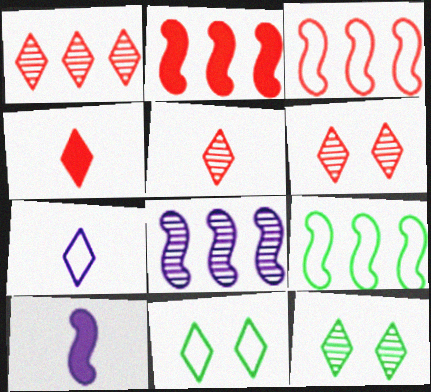[[1, 5, 6], 
[2, 8, 9]]